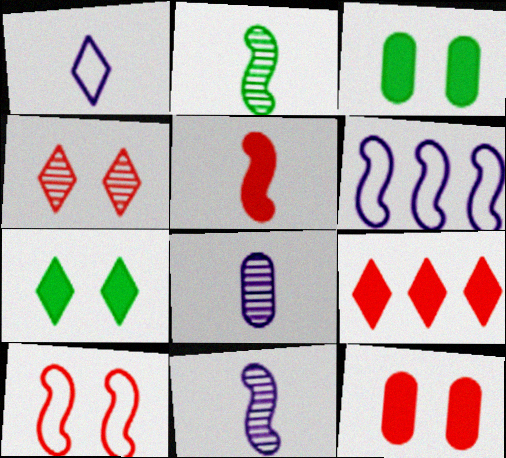[[4, 10, 12], 
[5, 9, 12]]